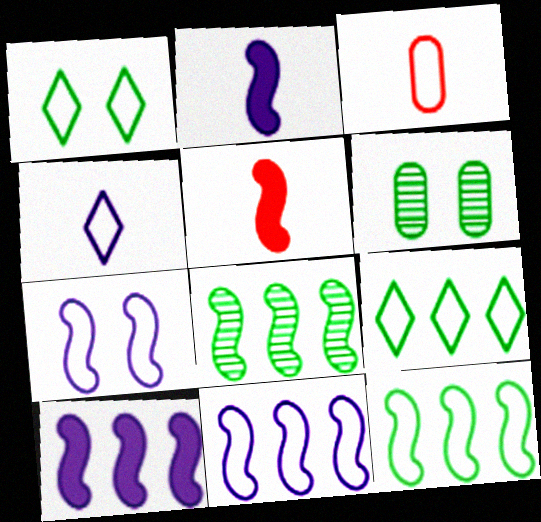[[1, 3, 11], 
[3, 7, 9], 
[5, 7, 8]]